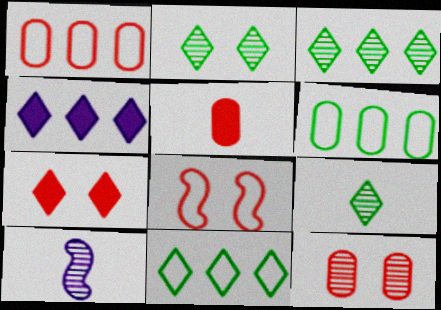[[1, 5, 12], 
[2, 3, 9], 
[3, 10, 12], 
[6, 7, 10], 
[7, 8, 12]]